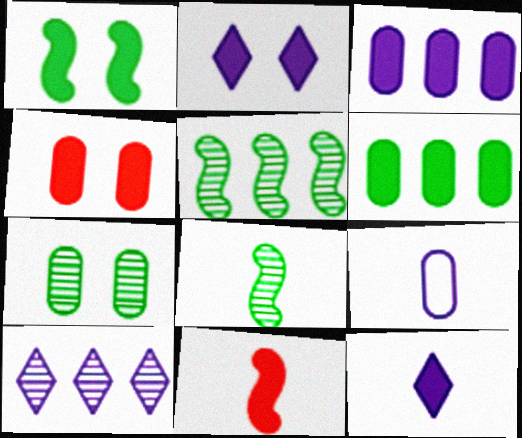[[1, 2, 4], 
[2, 6, 11]]